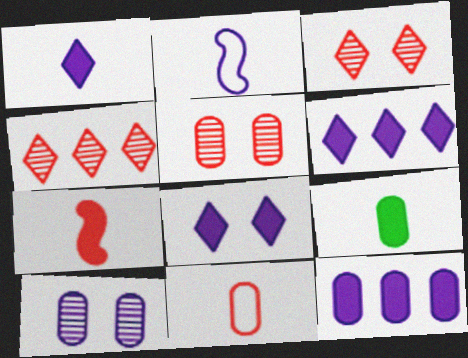[[1, 6, 8], 
[1, 7, 9], 
[2, 6, 10]]